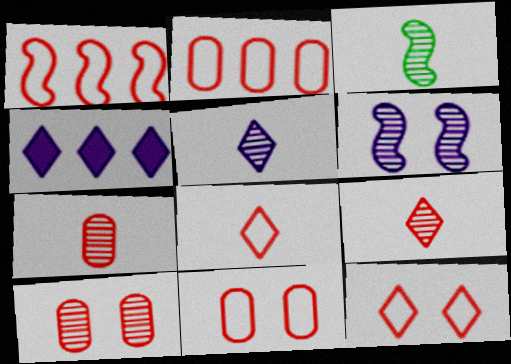[[1, 8, 11], 
[3, 4, 11], 
[3, 5, 7]]